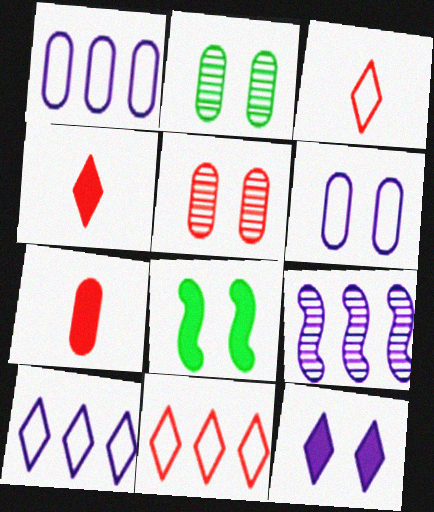[[1, 2, 7]]